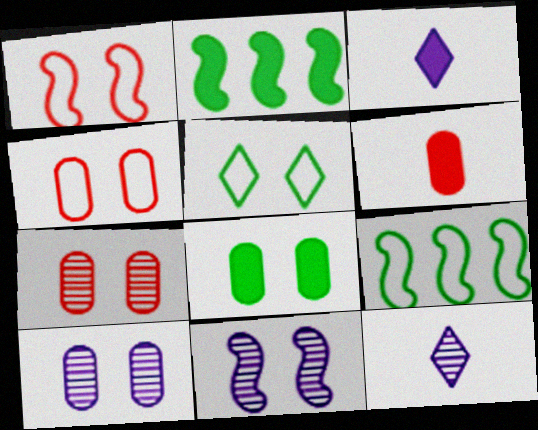[[2, 4, 12], 
[3, 7, 9], 
[4, 8, 10]]